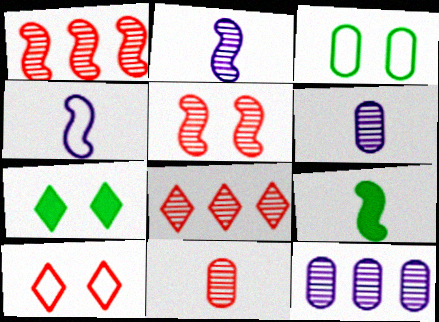[[5, 8, 11], 
[9, 10, 12]]